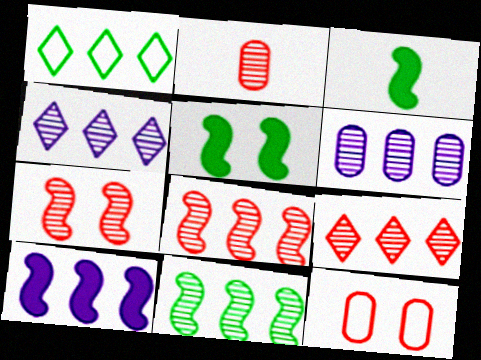[[2, 7, 9], 
[3, 4, 12], 
[6, 9, 11]]